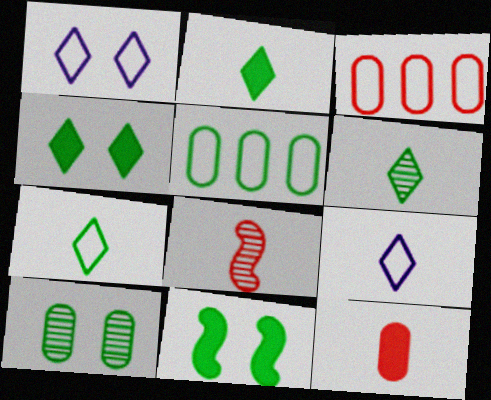[[2, 6, 7], 
[5, 6, 11]]